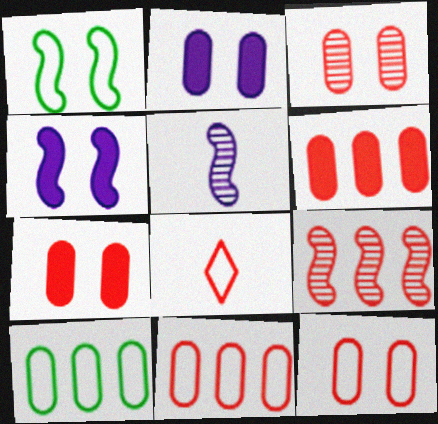[[3, 7, 12], 
[7, 8, 9]]